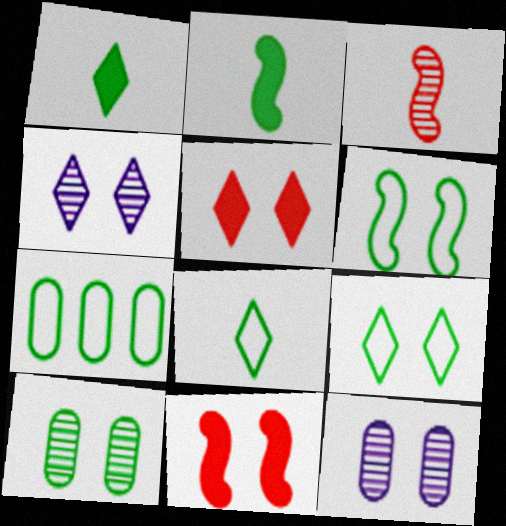[[4, 5, 9], 
[5, 6, 12], 
[6, 7, 8], 
[9, 11, 12]]